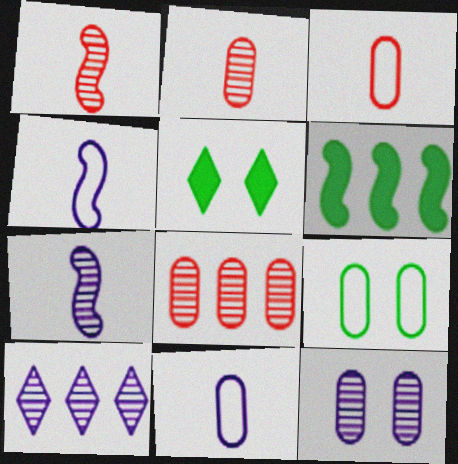[[4, 5, 8], 
[7, 10, 12]]